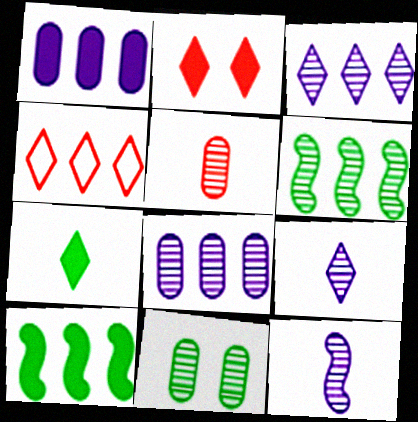[[1, 4, 6], 
[4, 8, 10], 
[5, 8, 11]]